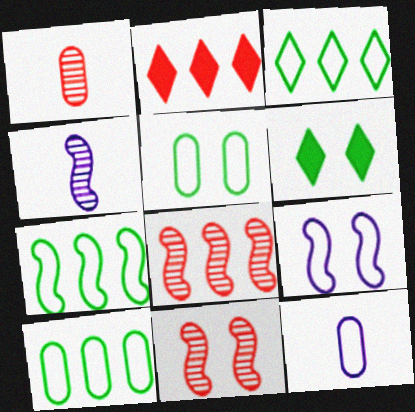[[2, 4, 5], 
[3, 7, 10], 
[6, 8, 12]]